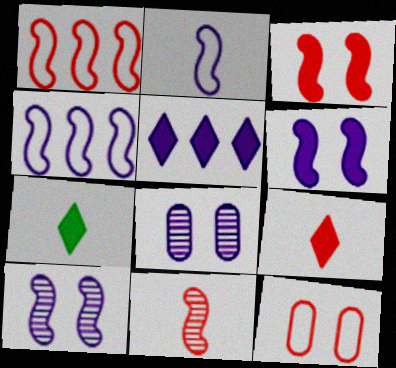[[1, 3, 11], 
[1, 7, 8], 
[2, 5, 8]]